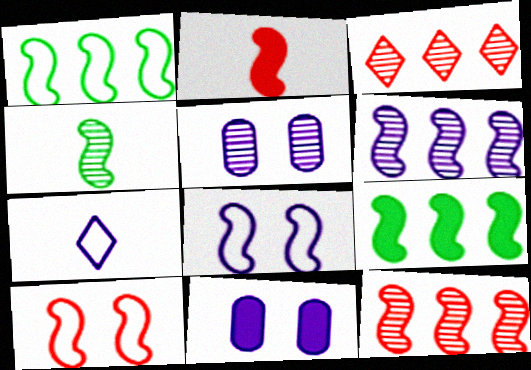[[2, 10, 12], 
[3, 4, 5], 
[6, 7, 11]]